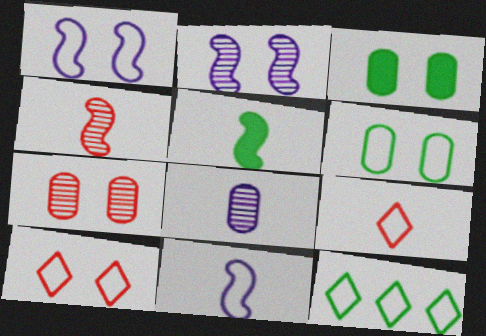[[1, 6, 10], 
[2, 3, 10], 
[4, 5, 11], 
[5, 8, 9]]